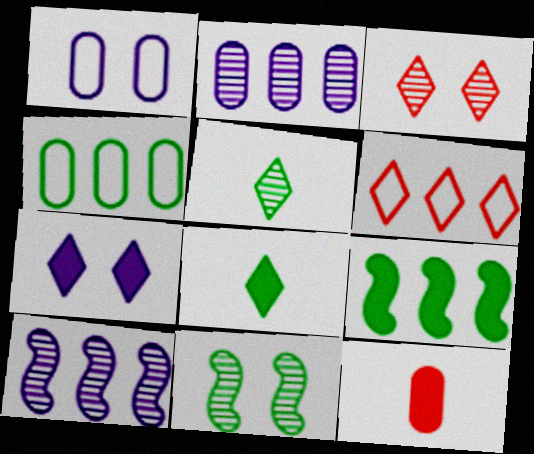[[2, 6, 9], 
[4, 8, 11], 
[5, 6, 7], 
[7, 9, 12]]